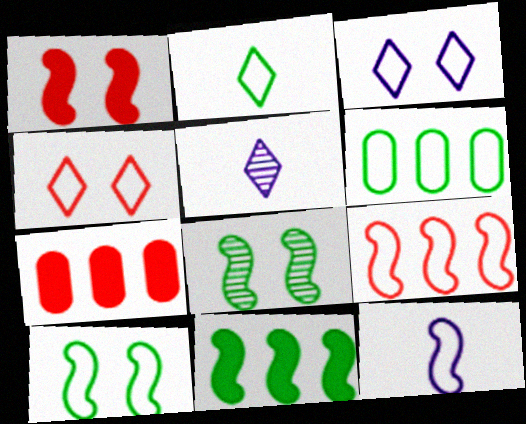[[1, 5, 6], 
[2, 6, 10], 
[4, 6, 12], 
[5, 7, 10], 
[9, 10, 12]]